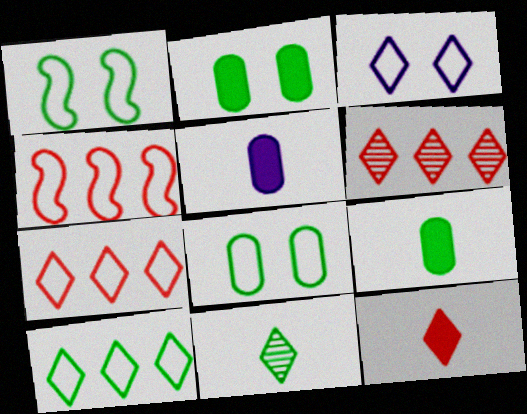[[1, 5, 6]]